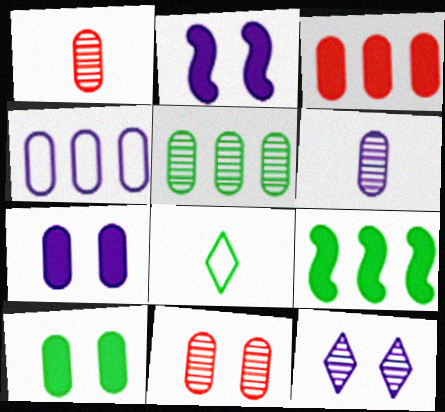[[1, 4, 10], 
[3, 4, 5], 
[4, 6, 7], 
[5, 6, 11]]